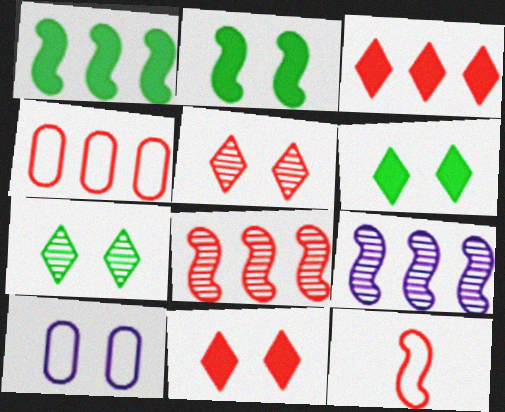[[2, 5, 10], 
[2, 9, 12], 
[3, 4, 8]]